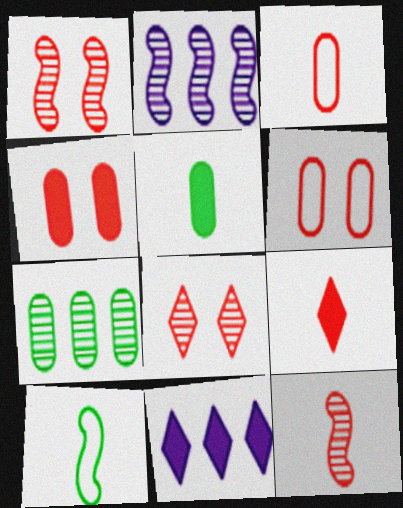[[3, 9, 12]]